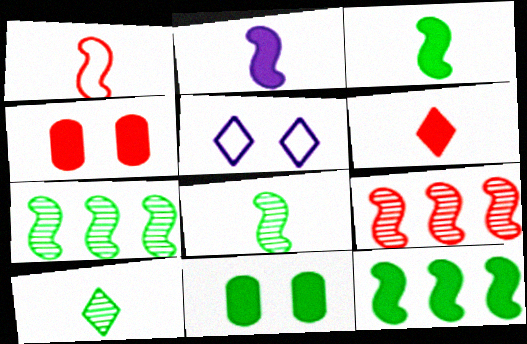[[1, 2, 8]]